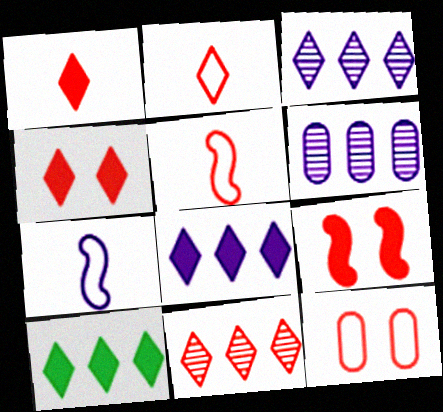[[2, 4, 11]]